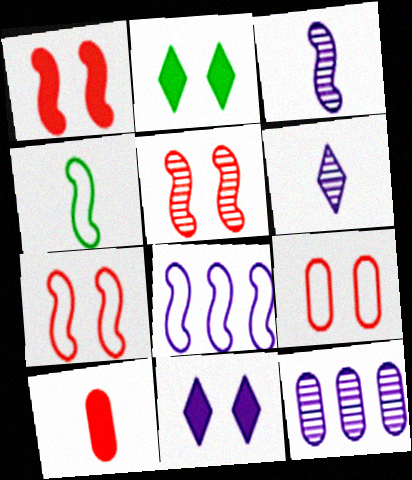[[1, 5, 7], 
[4, 6, 10], 
[4, 7, 8]]